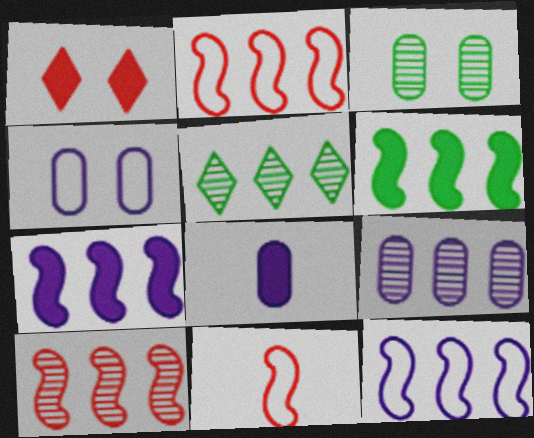[[1, 6, 8], 
[4, 8, 9], 
[5, 9, 10], 
[6, 10, 12]]